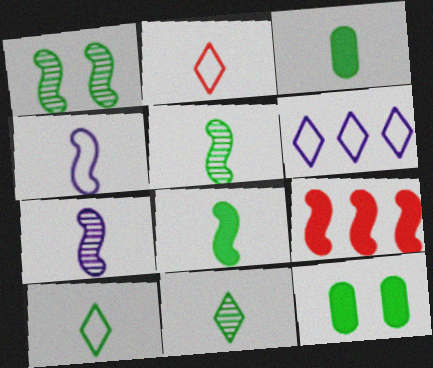[[1, 4, 9], 
[2, 3, 7], 
[3, 5, 10]]